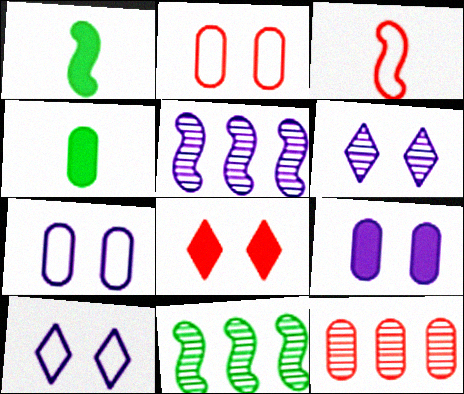[[1, 10, 12], 
[3, 8, 12], 
[4, 7, 12]]